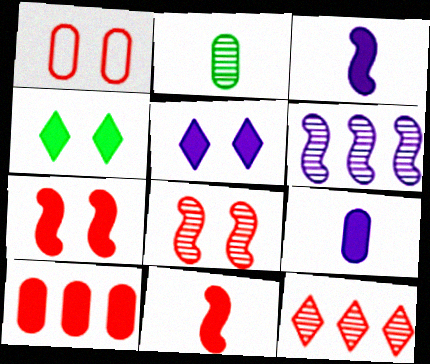[[1, 11, 12], 
[3, 4, 10]]